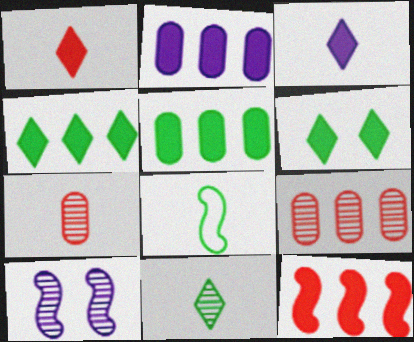[[2, 4, 12], 
[3, 7, 8], 
[8, 10, 12], 
[9, 10, 11]]